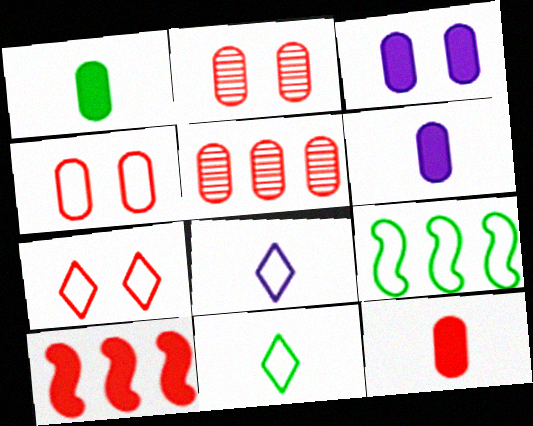[[1, 6, 12], 
[4, 5, 12], 
[4, 8, 9]]